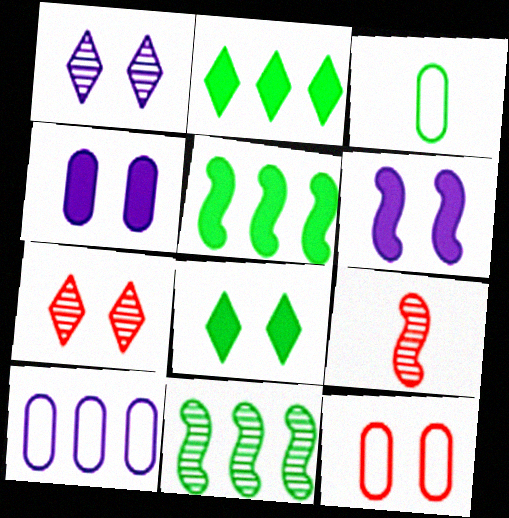[[3, 8, 11], 
[3, 10, 12], 
[8, 9, 10]]